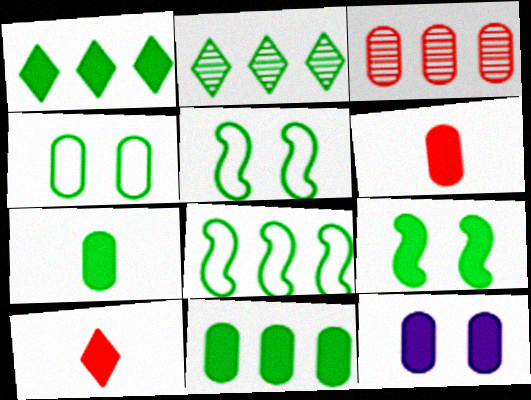[[1, 7, 9], 
[2, 5, 7], 
[2, 8, 11], 
[6, 11, 12]]